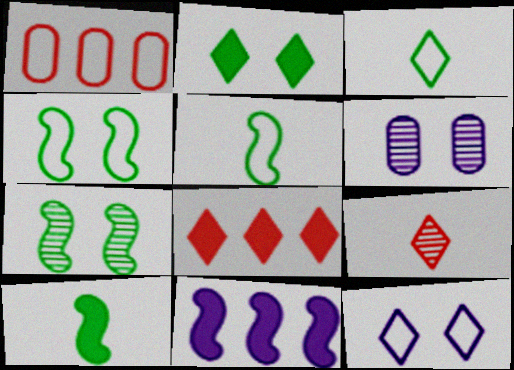[[1, 5, 12], 
[5, 6, 8]]